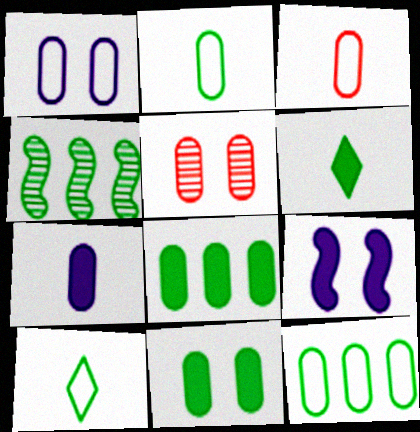[[1, 3, 12], 
[1, 5, 11], 
[4, 10, 11], 
[5, 7, 12]]